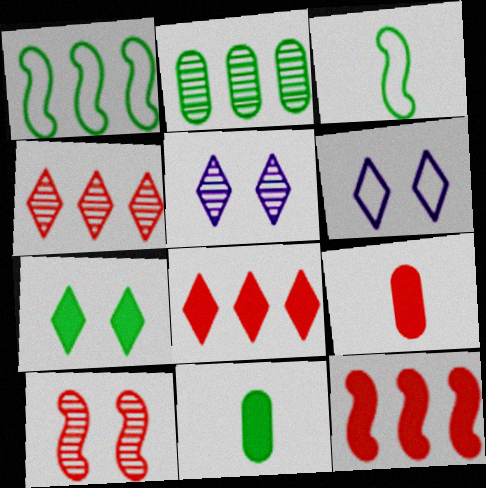[[1, 5, 9], 
[2, 3, 7]]